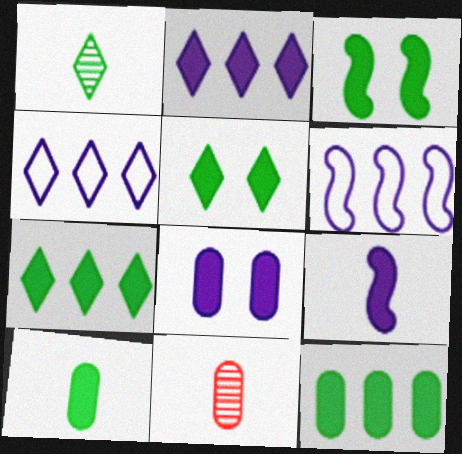[[2, 8, 9], 
[3, 4, 11], 
[3, 7, 10], 
[5, 6, 11]]